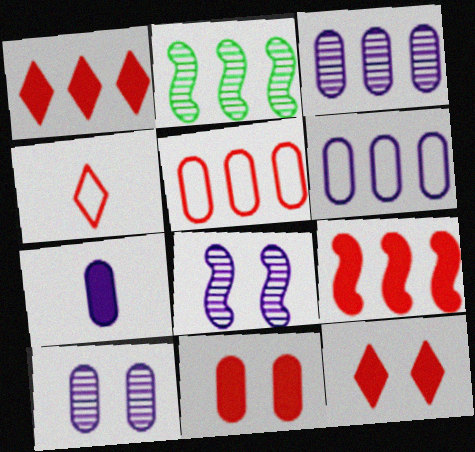[[1, 2, 6], 
[6, 7, 10]]